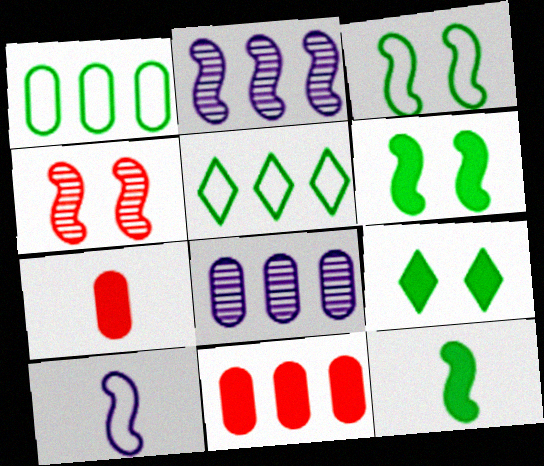[[1, 8, 11], 
[2, 5, 11]]